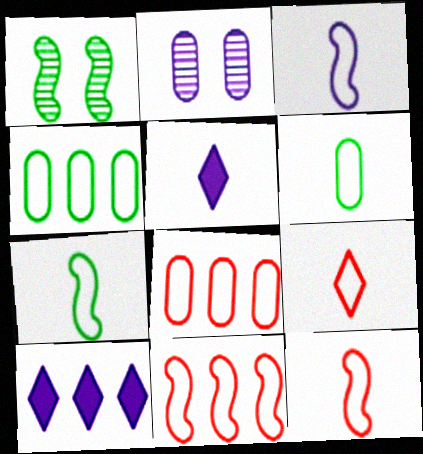[[1, 5, 8], 
[2, 3, 10], 
[3, 6, 9], 
[3, 7, 12]]